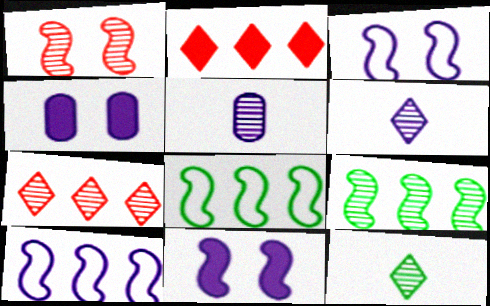[[4, 6, 10]]